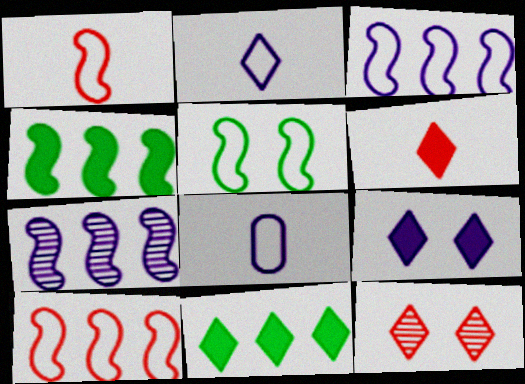[[1, 3, 5], 
[2, 11, 12], 
[4, 7, 10], 
[4, 8, 12], 
[6, 9, 11], 
[7, 8, 9]]